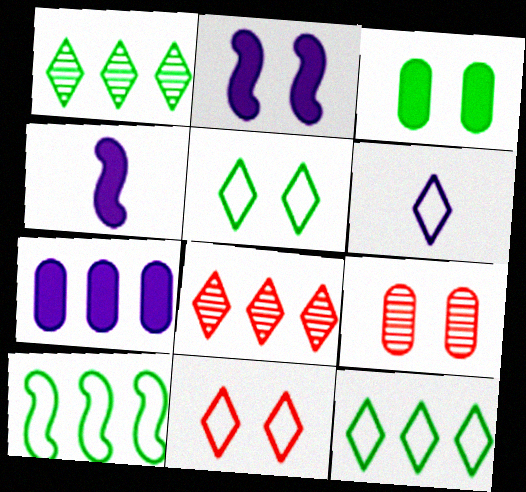[[2, 5, 9], 
[4, 9, 12], 
[6, 11, 12], 
[7, 8, 10]]